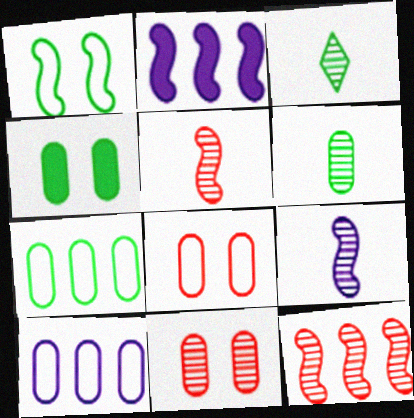[[1, 2, 5], 
[2, 3, 8], 
[4, 6, 7]]